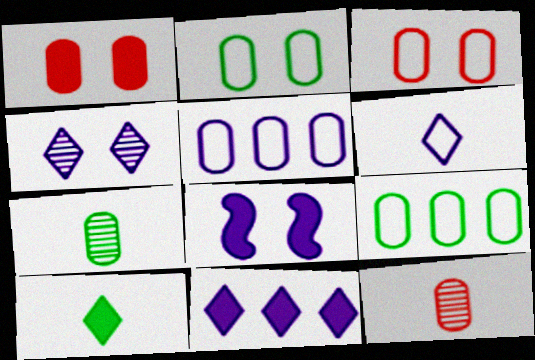[[1, 5, 7], 
[4, 6, 11]]